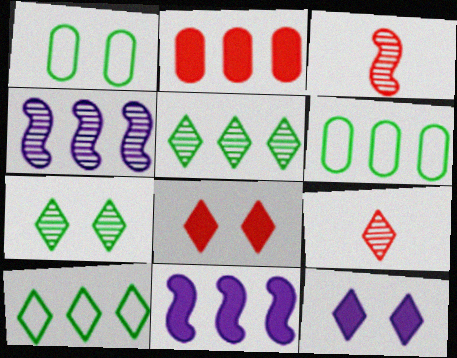[[1, 9, 11], 
[2, 4, 10], 
[3, 6, 12], 
[9, 10, 12]]